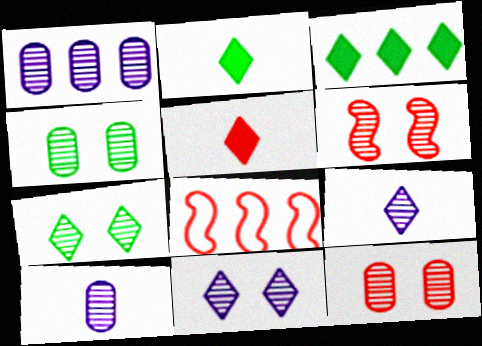[[1, 3, 8], 
[4, 6, 11], 
[5, 8, 12]]